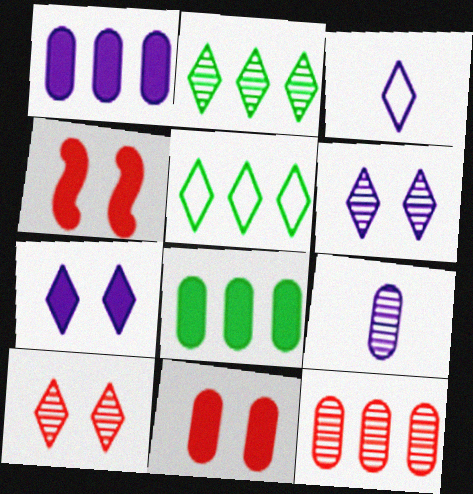[[4, 5, 9]]